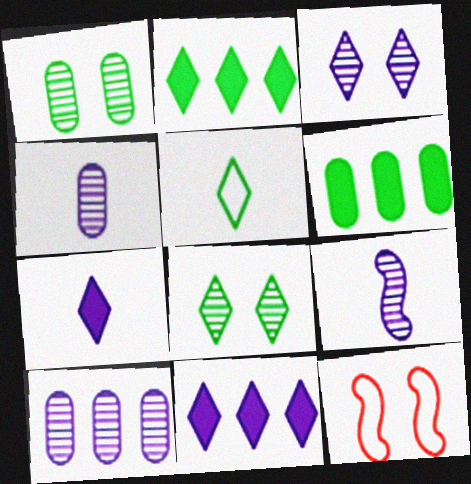[[2, 4, 12], 
[2, 5, 8], 
[3, 9, 10]]